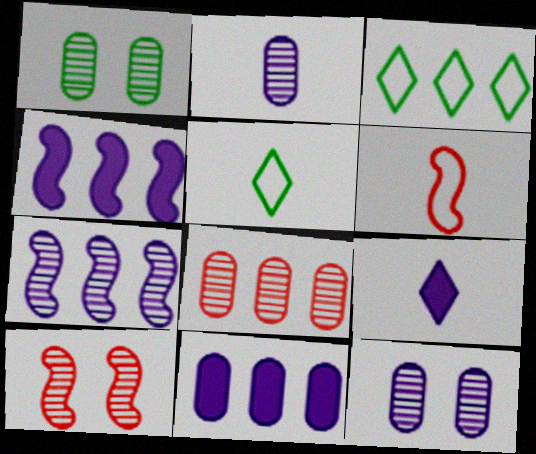[[1, 2, 8], 
[3, 4, 8], 
[5, 10, 11]]